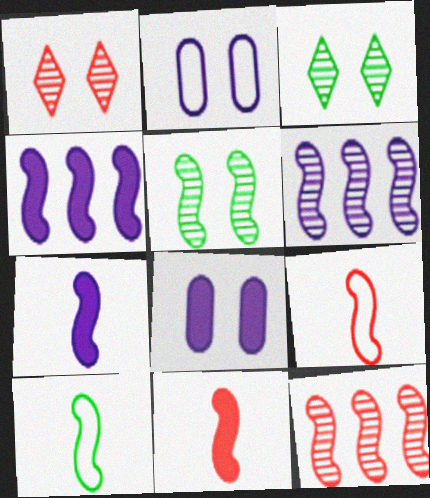[[4, 5, 9]]